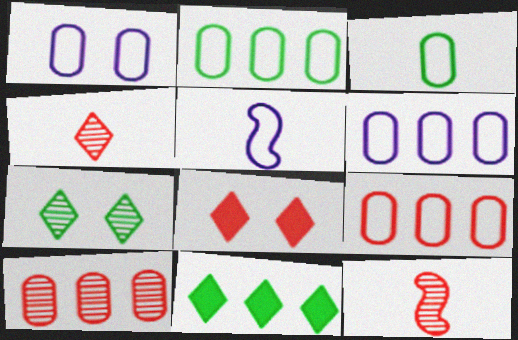[[1, 3, 9], 
[1, 11, 12], 
[2, 6, 9], 
[8, 9, 12]]